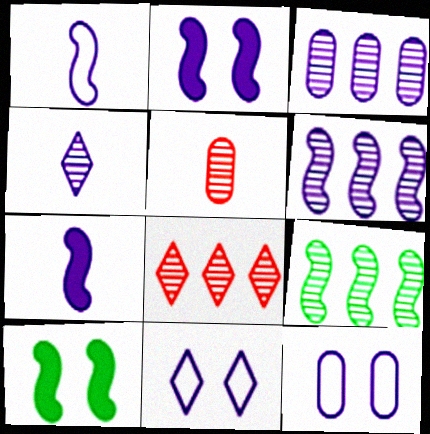[[1, 2, 6], 
[3, 7, 11], 
[3, 8, 9]]